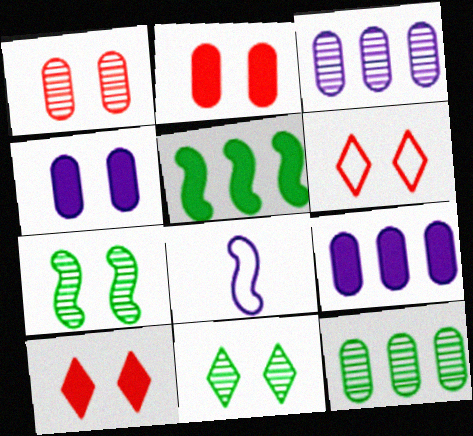[[4, 6, 7], 
[8, 10, 12]]